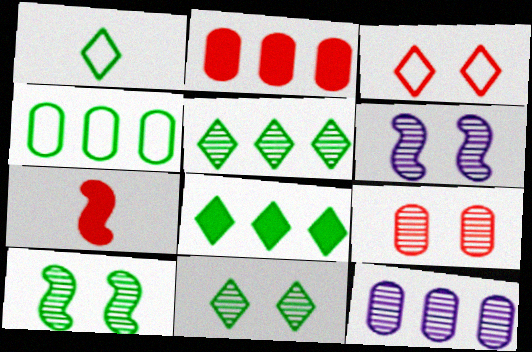[[1, 2, 6], 
[1, 8, 11], 
[2, 4, 12], 
[6, 9, 11]]